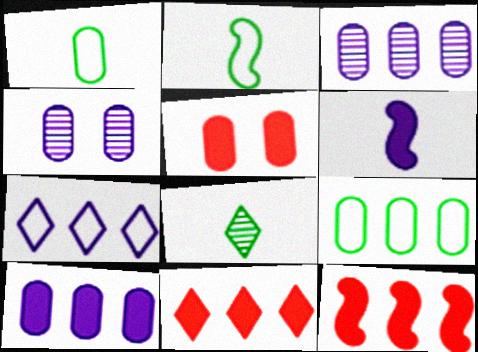[[1, 3, 5], 
[2, 4, 11], 
[4, 6, 7]]